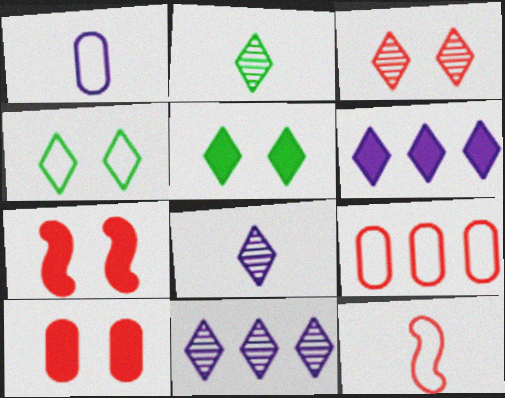[[2, 3, 11]]